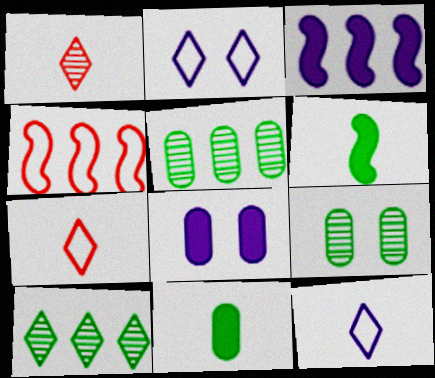[[3, 7, 9]]